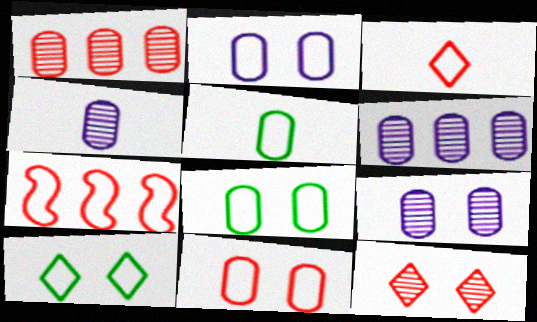[[2, 8, 11], 
[3, 7, 11], 
[4, 6, 9]]